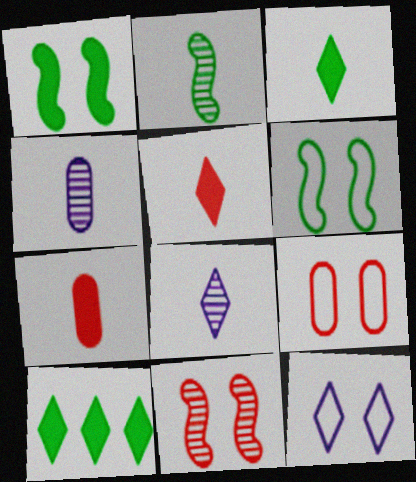[[6, 9, 12]]